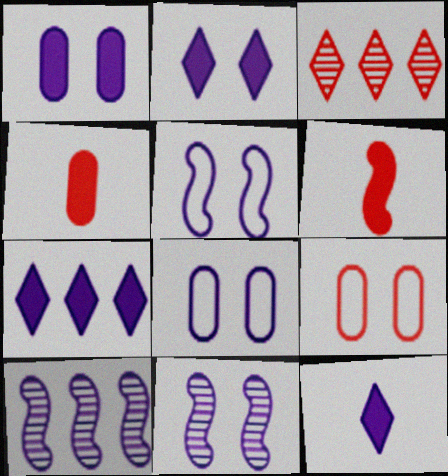[[2, 7, 12], 
[2, 8, 11], 
[3, 6, 9], 
[8, 10, 12]]